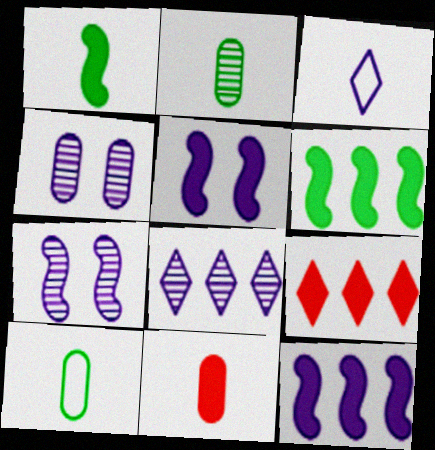[[3, 4, 12], 
[7, 9, 10]]